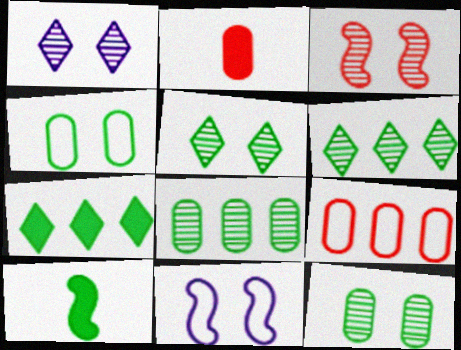[[1, 3, 12], 
[1, 9, 10], 
[2, 6, 11], 
[4, 6, 10]]